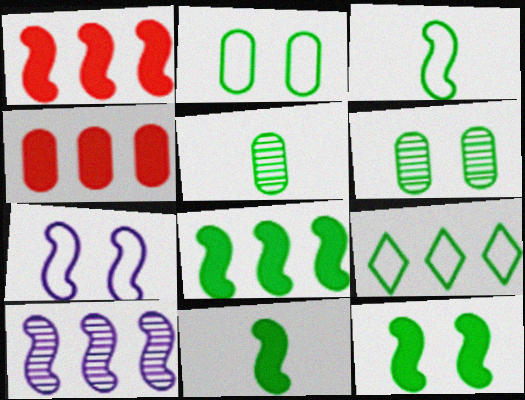[[2, 3, 9], 
[4, 9, 10], 
[5, 9, 12], 
[6, 9, 11], 
[8, 11, 12]]